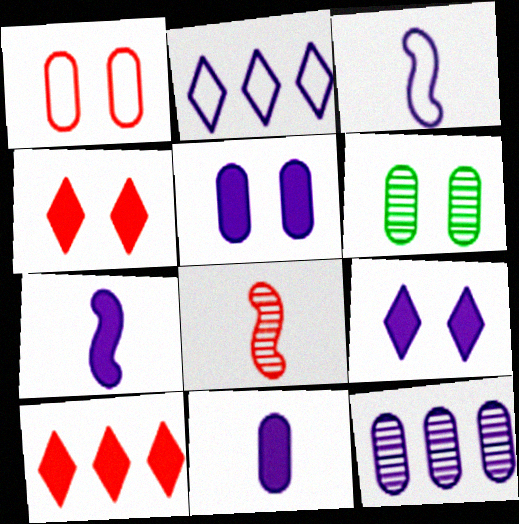[[1, 5, 6], 
[1, 8, 10], 
[3, 6, 10], 
[3, 9, 12]]